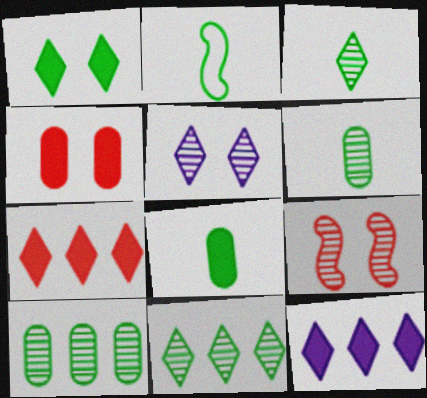[[1, 2, 10], 
[2, 3, 8]]